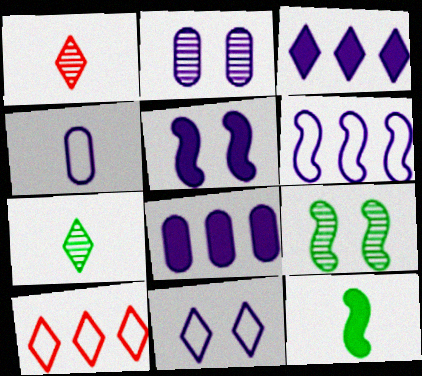[[1, 4, 12], 
[2, 4, 8], 
[2, 5, 11], 
[2, 10, 12], 
[4, 6, 11]]